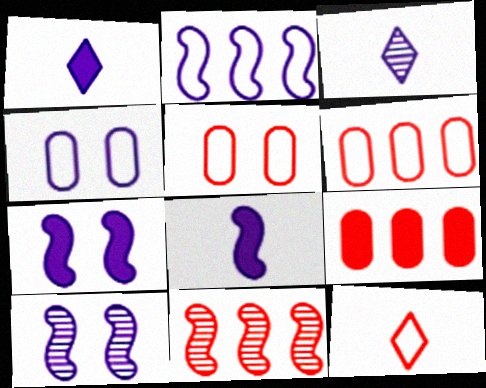[[2, 8, 10]]